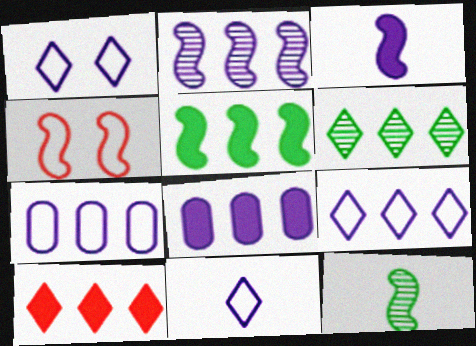[[1, 9, 11], 
[2, 8, 9], 
[5, 8, 10], 
[6, 9, 10]]